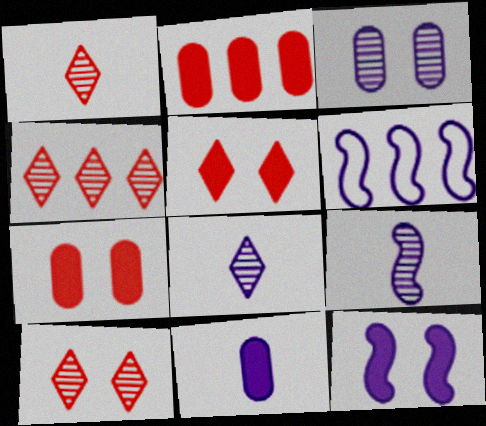[[1, 4, 10], 
[6, 9, 12]]